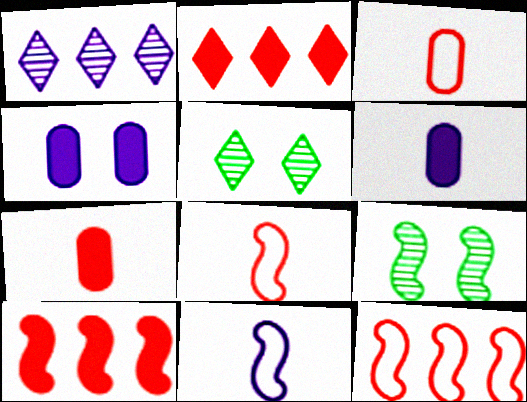[[1, 4, 11], 
[5, 6, 12], 
[9, 10, 11]]